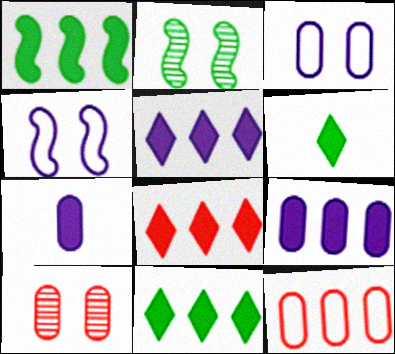[[1, 8, 9], 
[5, 8, 11]]